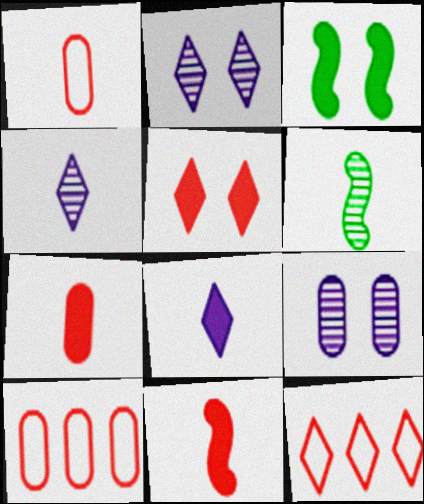[[1, 6, 8], 
[3, 4, 10]]